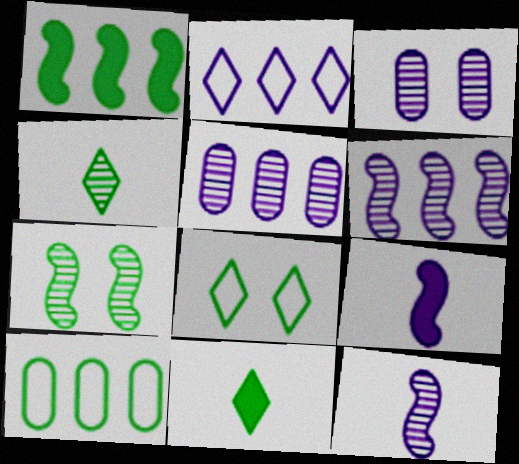[[2, 3, 9], 
[7, 10, 11]]